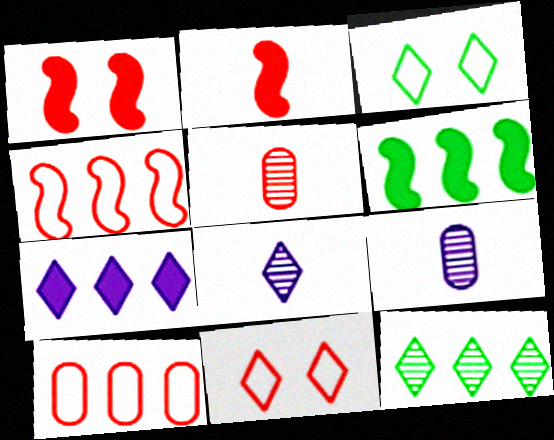[[6, 9, 11]]